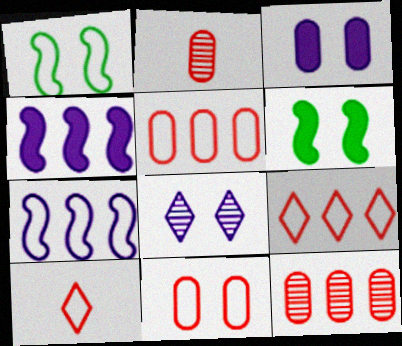[[6, 8, 11]]